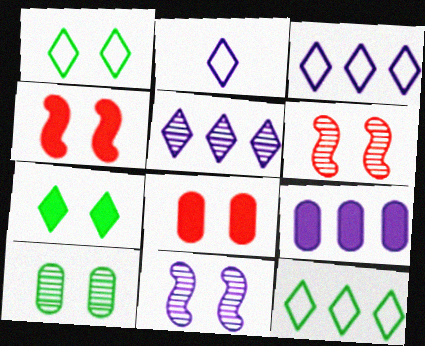[[1, 8, 11], 
[2, 9, 11]]